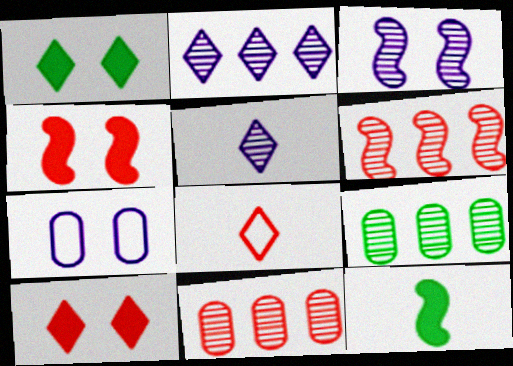[[1, 2, 8], 
[2, 6, 9], 
[4, 8, 11]]